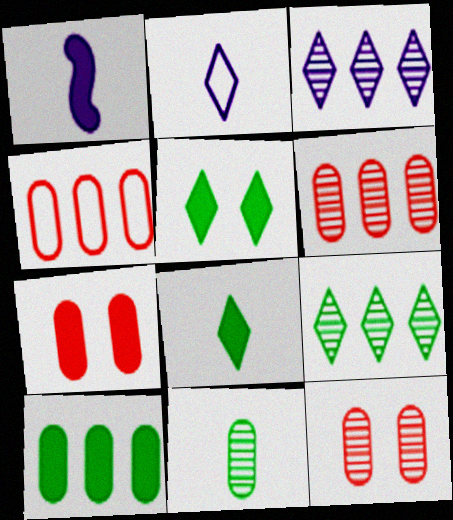[]